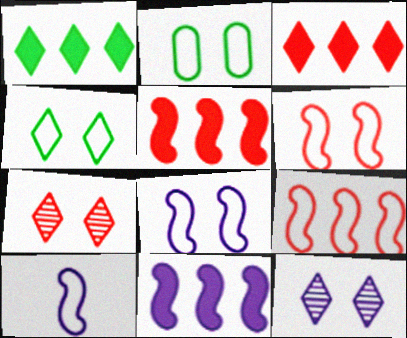[]